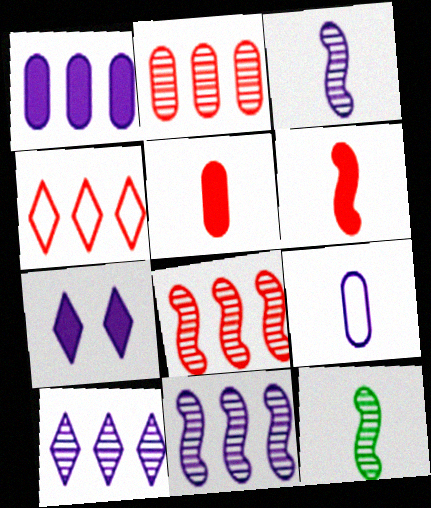[[7, 9, 11]]